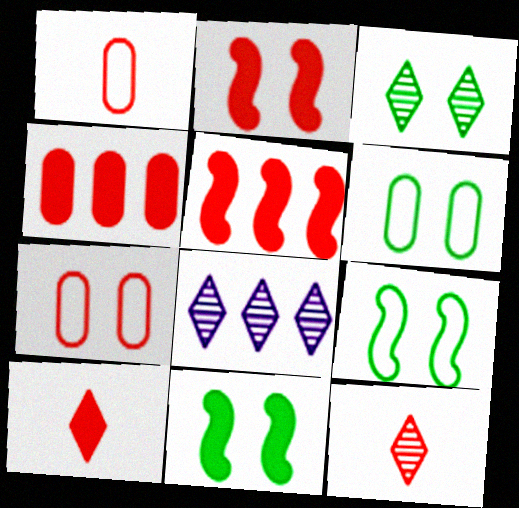[[1, 8, 11], 
[2, 4, 10], 
[3, 6, 11], 
[3, 8, 12], 
[5, 7, 12]]